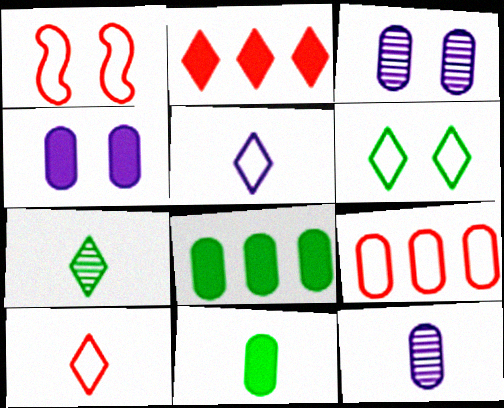[[1, 9, 10], 
[3, 9, 11]]